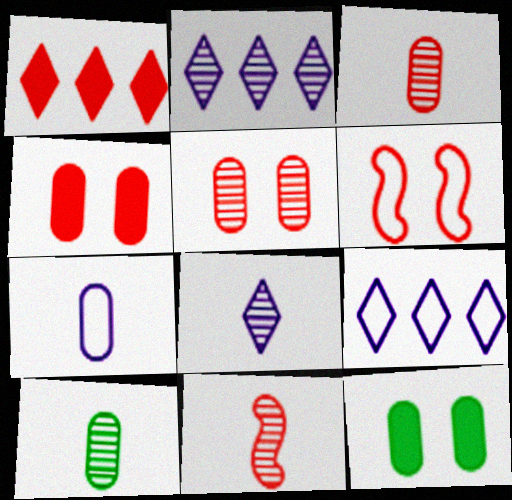[[1, 3, 6], 
[8, 10, 11], 
[9, 11, 12]]